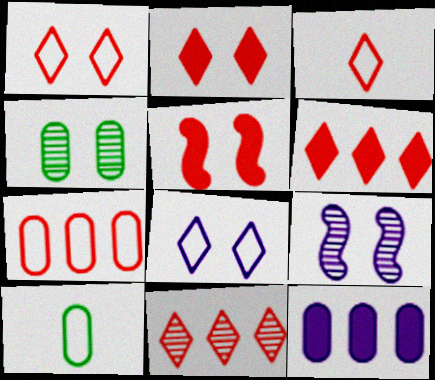[[2, 3, 11], 
[4, 5, 8], 
[6, 9, 10]]